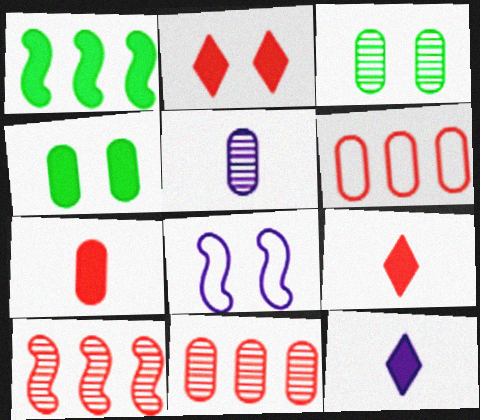[[2, 3, 8], 
[3, 5, 11], 
[4, 5, 6]]